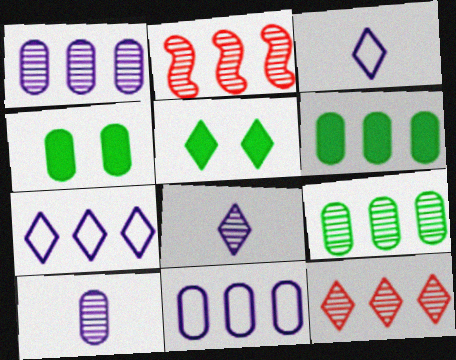[[2, 3, 4], 
[2, 6, 7], 
[3, 5, 12]]